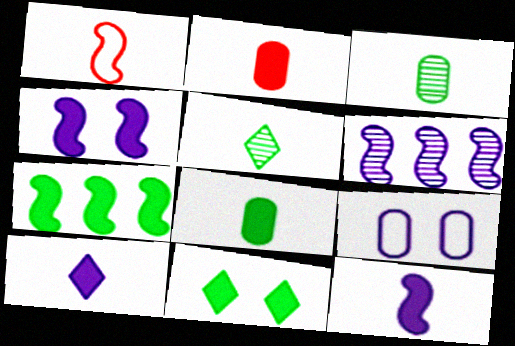[[1, 3, 10], 
[6, 9, 10], 
[7, 8, 11]]